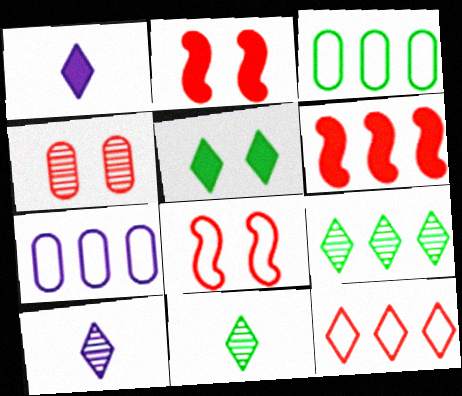[[2, 3, 10], 
[2, 7, 11], 
[5, 10, 12], 
[6, 7, 9]]